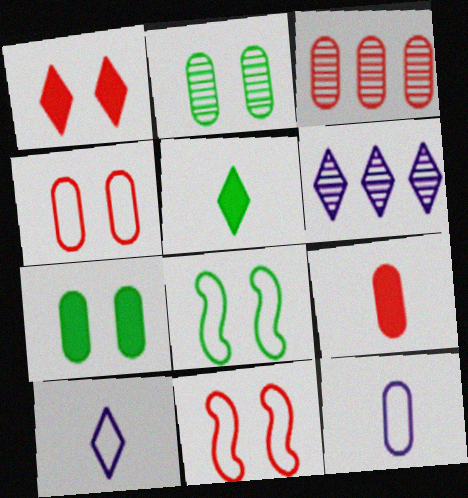[[3, 4, 9], 
[3, 7, 12], 
[6, 8, 9]]